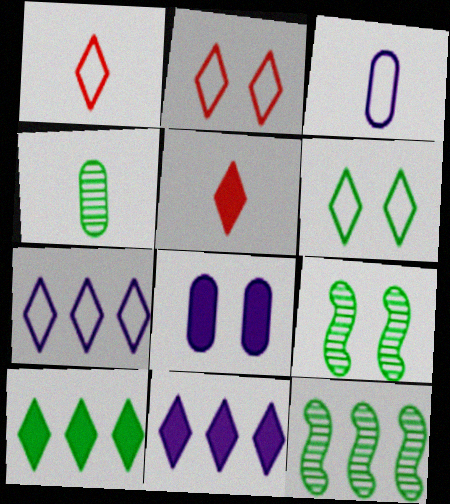[[1, 6, 7], 
[1, 8, 12], 
[2, 8, 9]]